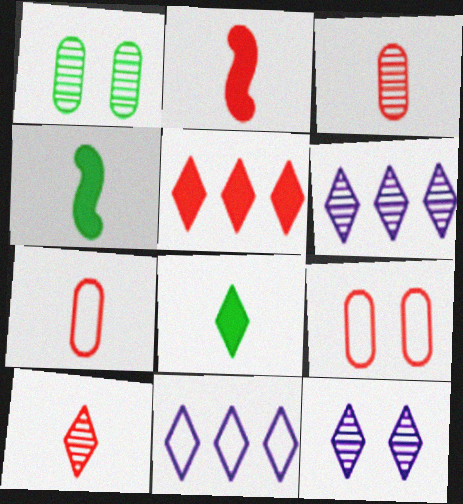[[1, 2, 11], 
[2, 7, 10], 
[4, 6, 9]]